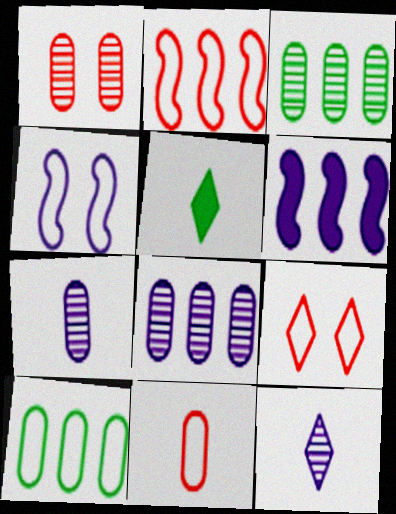[[1, 3, 7], 
[2, 9, 11]]